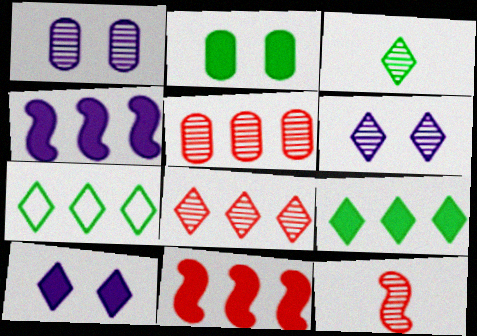[[3, 6, 8], 
[4, 5, 7]]